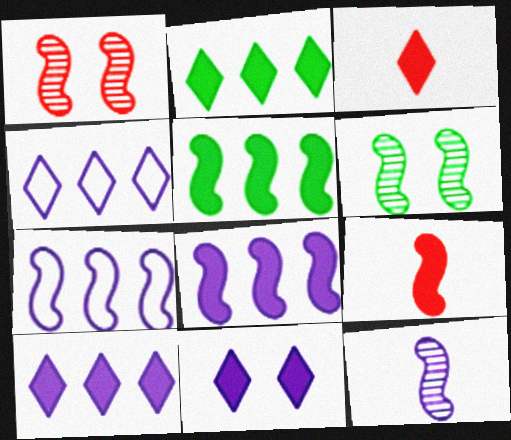[[2, 3, 11], 
[6, 7, 9]]